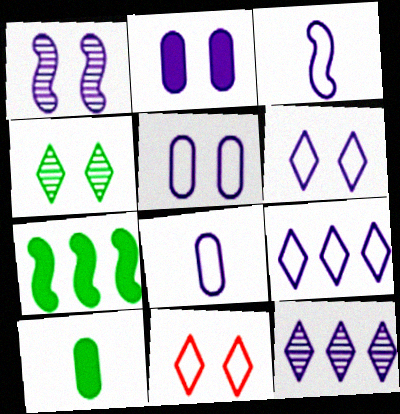[[1, 2, 6], 
[2, 3, 12], 
[3, 5, 9]]